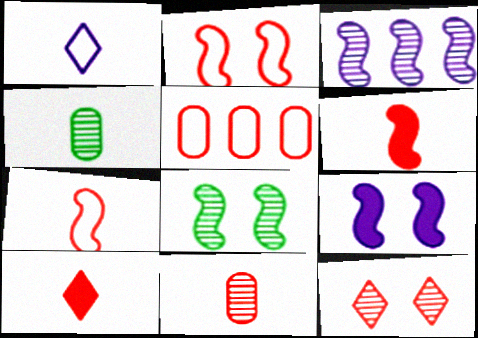[[1, 4, 6], 
[2, 8, 9], 
[3, 4, 12], 
[5, 6, 12], 
[7, 10, 11]]